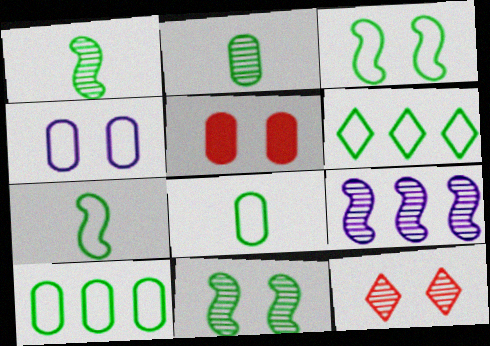[[2, 9, 12], 
[3, 6, 8]]